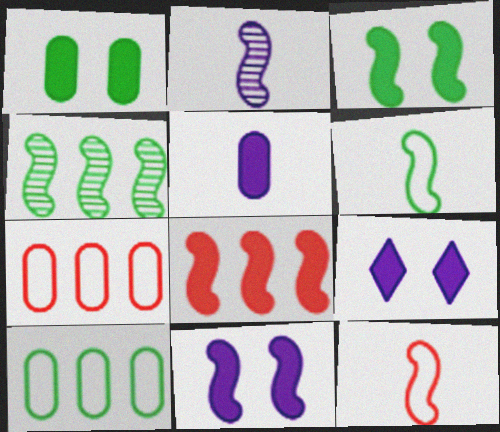[[3, 4, 6], 
[4, 11, 12]]